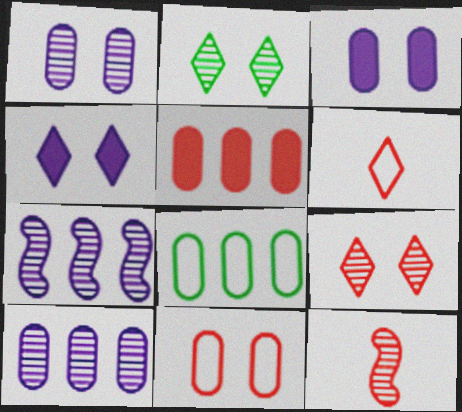[[2, 10, 12], 
[4, 8, 12], 
[5, 8, 10]]